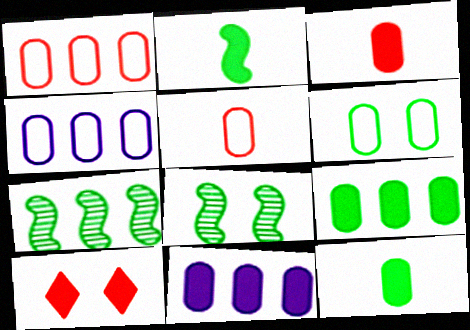[[2, 10, 11], 
[4, 5, 6]]